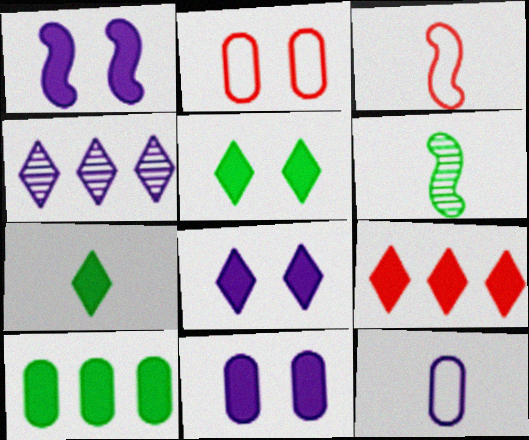[[1, 4, 12], 
[1, 8, 11], 
[7, 8, 9]]